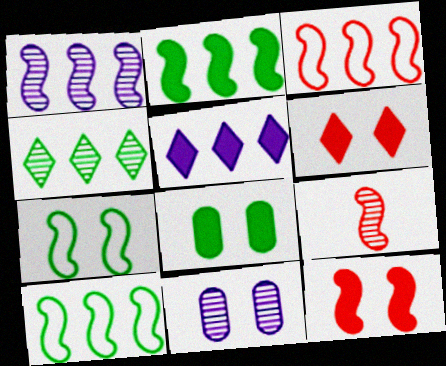[[1, 2, 3], 
[3, 9, 12], 
[4, 9, 11], 
[6, 7, 11]]